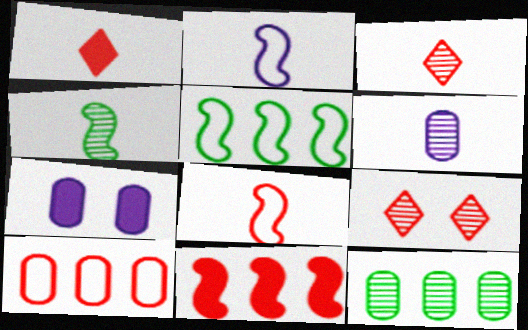[[3, 4, 6], 
[3, 5, 7]]